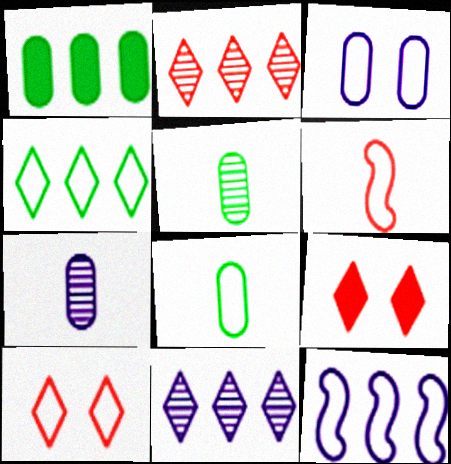[[1, 2, 12], 
[3, 4, 6], 
[5, 9, 12], 
[8, 10, 12]]